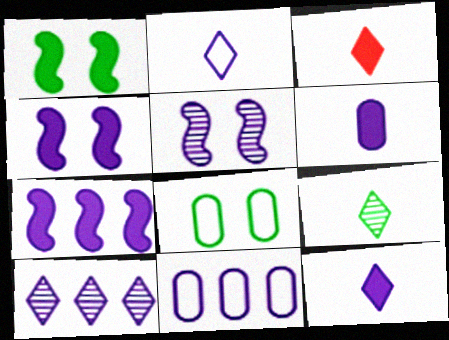[[2, 3, 9], 
[5, 11, 12], 
[7, 10, 11]]